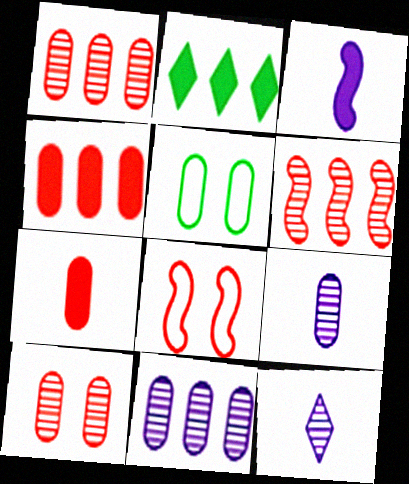[[2, 8, 9], 
[4, 5, 9], 
[5, 7, 11]]